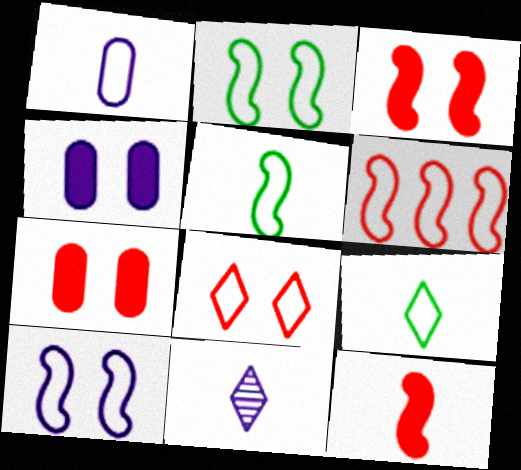[[5, 6, 10]]